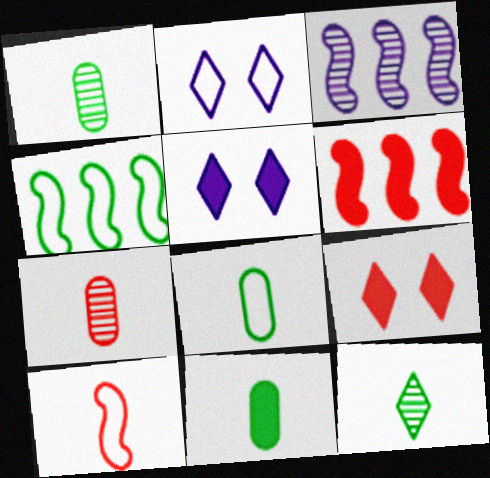[[1, 2, 6], 
[1, 8, 11], 
[3, 4, 6], 
[3, 8, 9], 
[4, 5, 7], 
[5, 6, 11]]